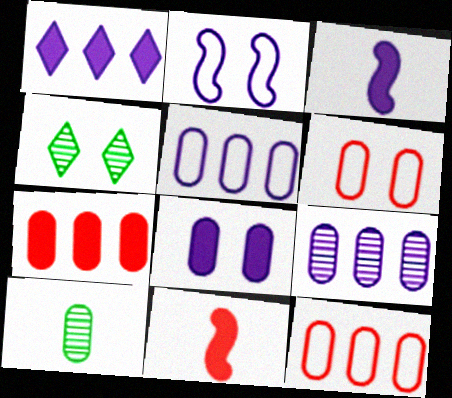[[1, 3, 8], 
[3, 4, 12], 
[4, 5, 11], 
[8, 10, 12]]